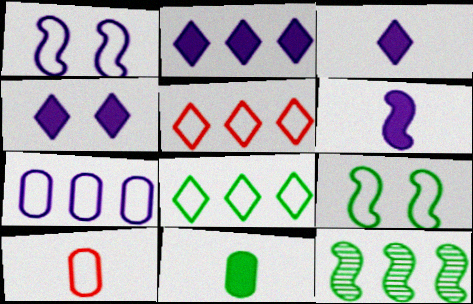[[1, 8, 10], 
[2, 3, 4], 
[4, 10, 12]]